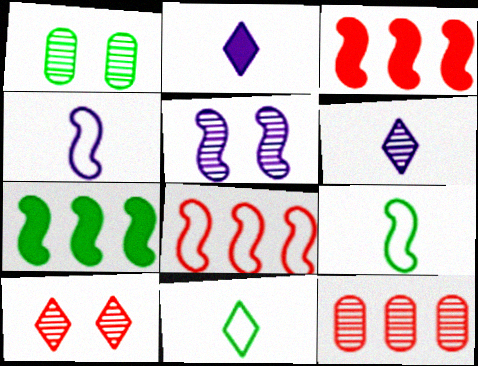[[1, 2, 8], 
[1, 5, 10], 
[1, 7, 11], 
[3, 5, 9]]